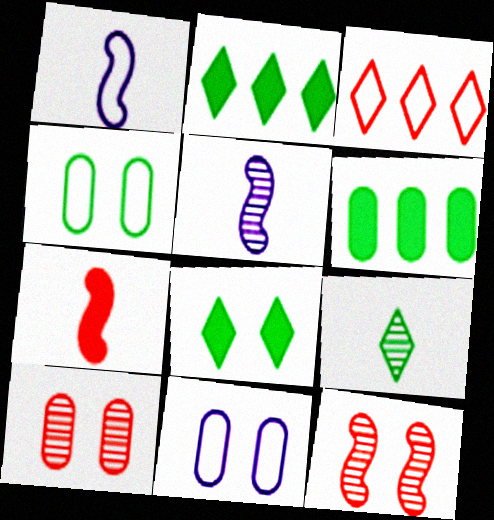[[1, 2, 10], 
[1, 3, 4], 
[3, 7, 10], 
[8, 11, 12]]